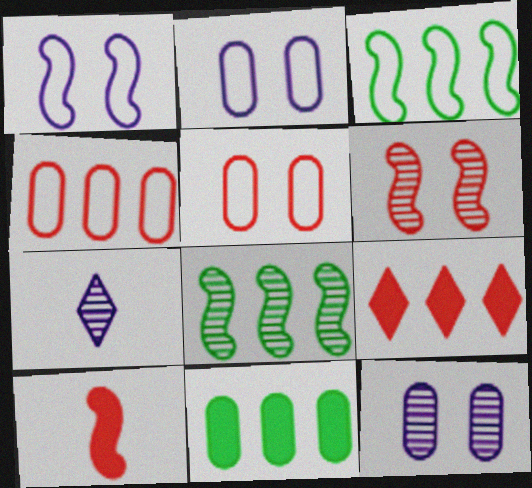[[1, 8, 10]]